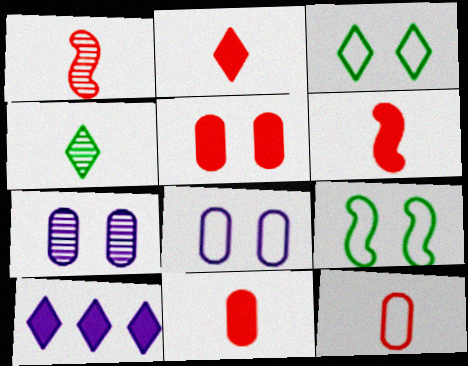[[1, 2, 12], 
[2, 6, 11]]